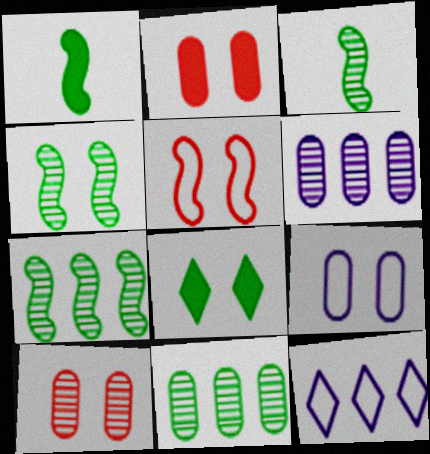[[1, 10, 12], 
[2, 3, 12], 
[3, 4, 7]]